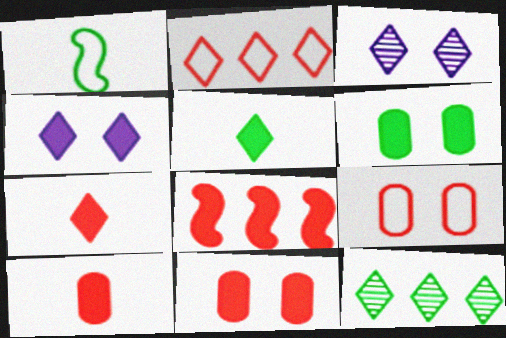[[1, 6, 12], 
[2, 3, 5], 
[7, 8, 11]]